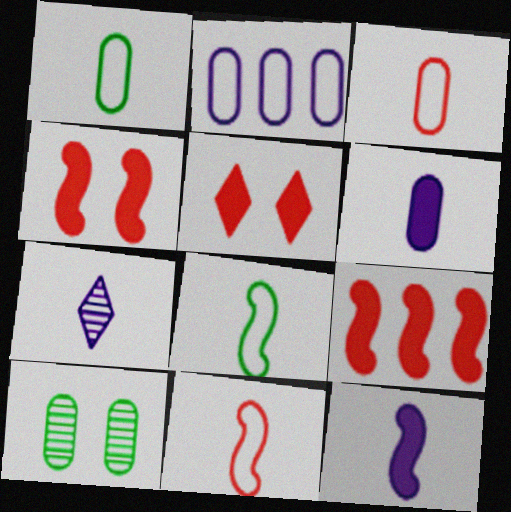[]